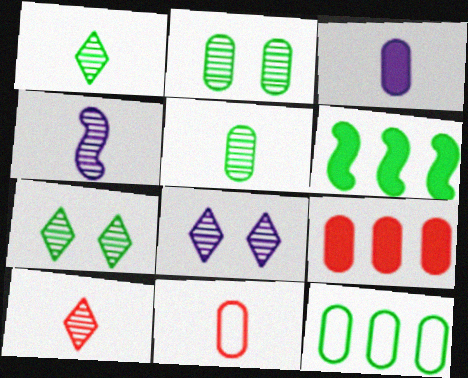[[3, 5, 11], 
[4, 5, 10], 
[6, 8, 11]]